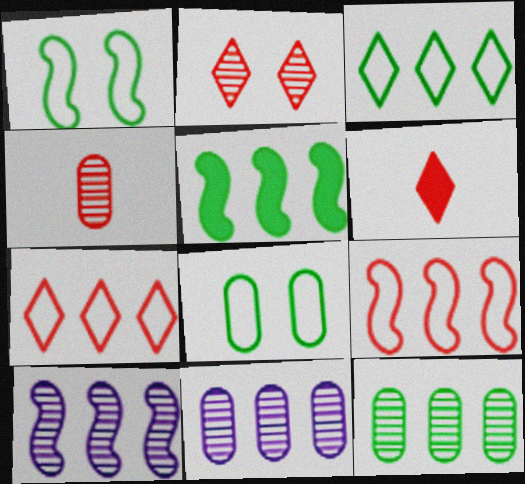[[1, 6, 11], 
[2, 6, 7], 
[3, 5, 12], 
[5, 7, 11], 
[5, 9, 10], 
[6, 8, 10]]